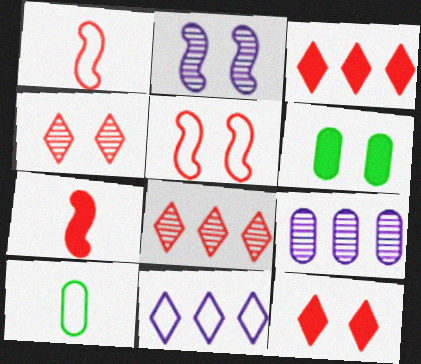[[2, 3, 10], 
[5, 10, 11]]